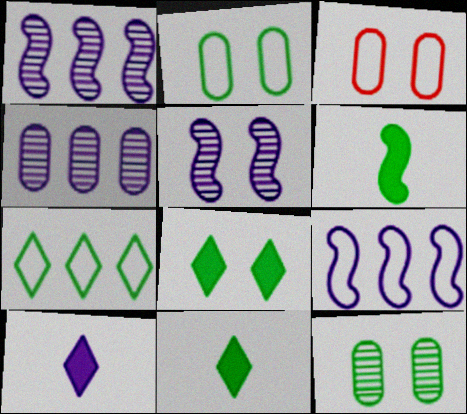[[1, 3, 11], 
[3, 5, 8], 
[6, 7, 12]]